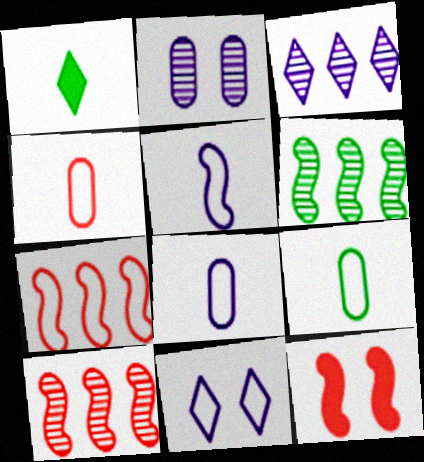[[1, 2, 7], 
[3, 9, 12], 
[4, 8, 9], 
[5, 6, 12], 
[7, 9, 11]]